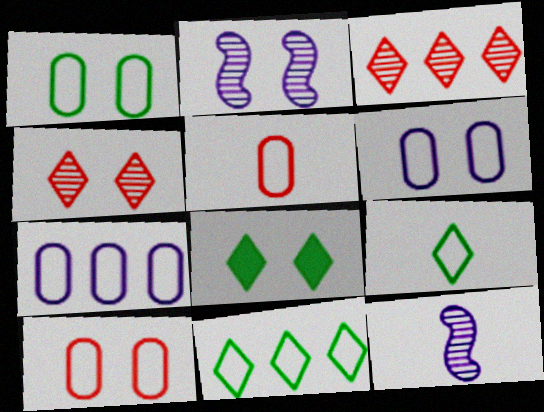[[1, 5, 7], 
[1, 6, 10], 
[2, 8, 10]]